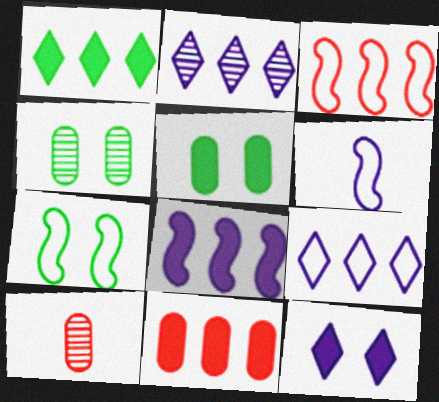[[1, 8, 11], 
[3, 6, 7]]